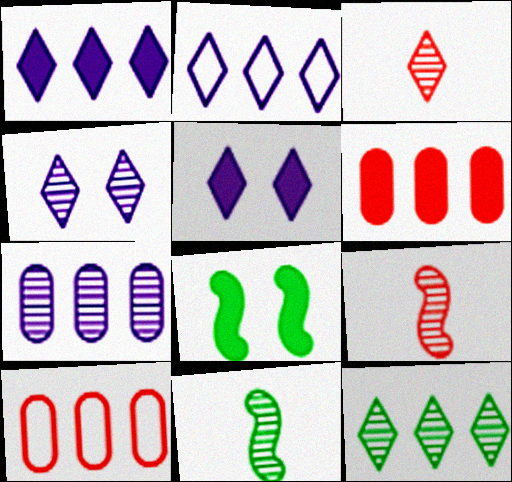[[3, 4, 12], 
[5, 10, 11]]